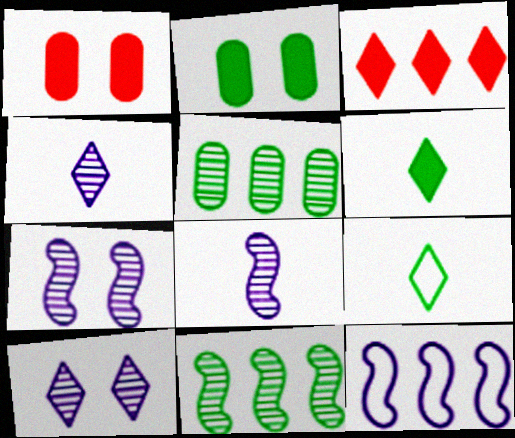[[2, 9, 11], 
[3, 5, 12], 
[3, 9, 10]]